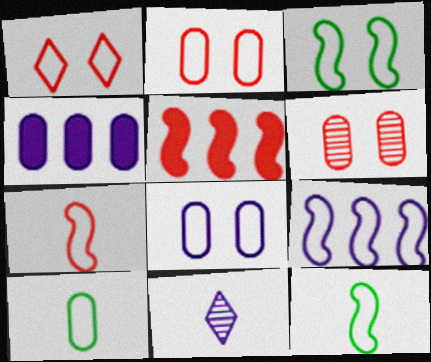[[1, 3, 8], 
[1, 9, 10], 
[3, 7, 9], 
[4, 6, 10]]